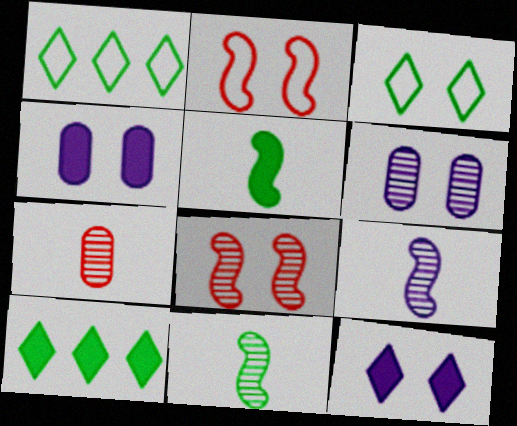[[3, 4, 8]]